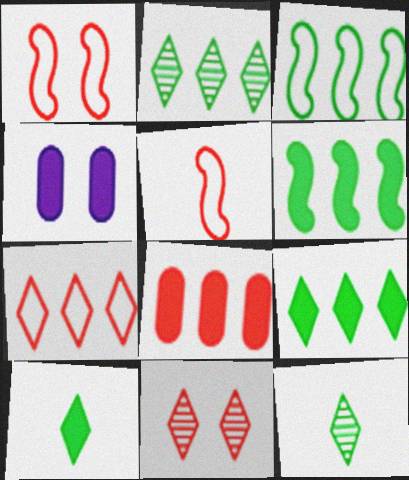[[2, 4, 5], 
[5, 8, 11]]